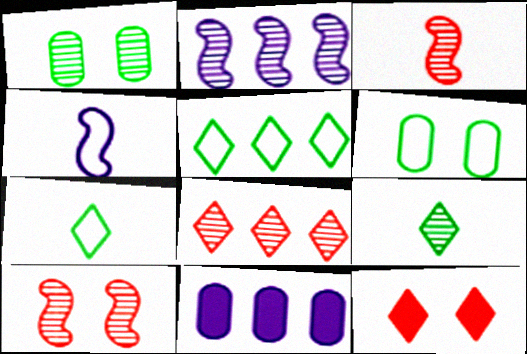[[7, 10, 11]]